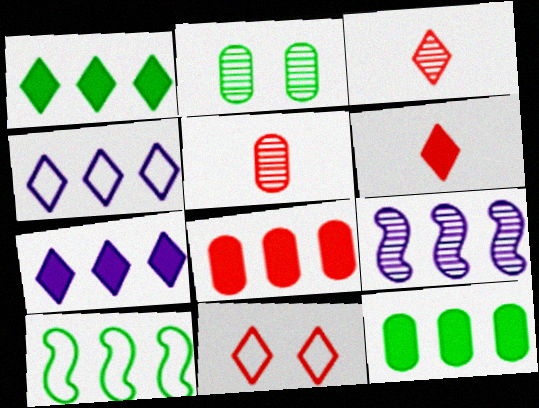[[2, 3, 9]]